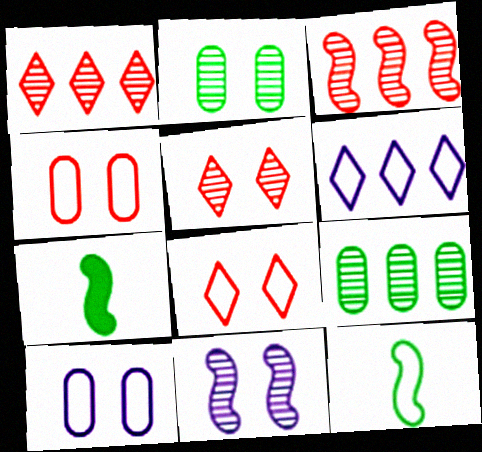[[1, 7, 10], 
[2, 5, 11], 
[4, 6, 12]]